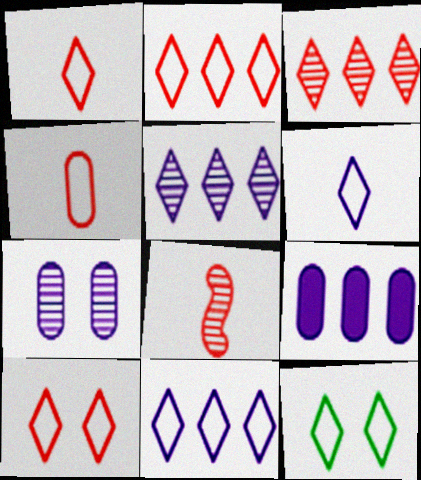[[1, 2, 10], 
[1, 11, 12], 
[2, 6, 12], 
[8, 9, 12]]